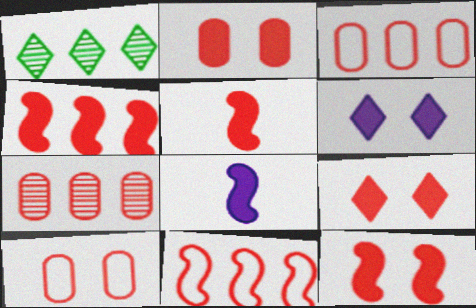[[1, 8, 10], 
[2, 9, 12], 
[4, 5, 12]]